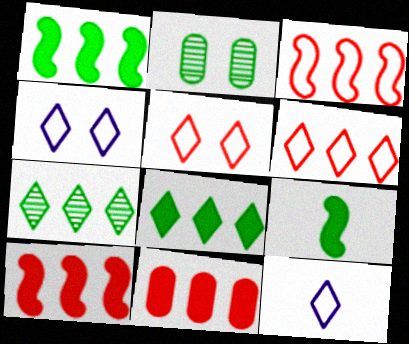[[2, 10, 12]]